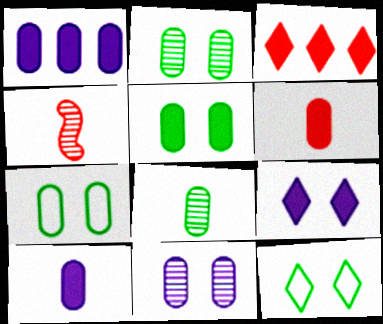[[1, 4, 12], 
[1, 5, 6], 
[2, 5, 7]]